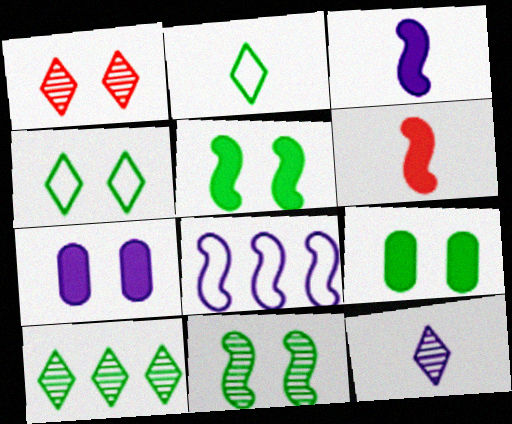[[1, 10, 12], 
[4, 9, 11], 
[6, 8, 11], 
[7, 8, 12]]